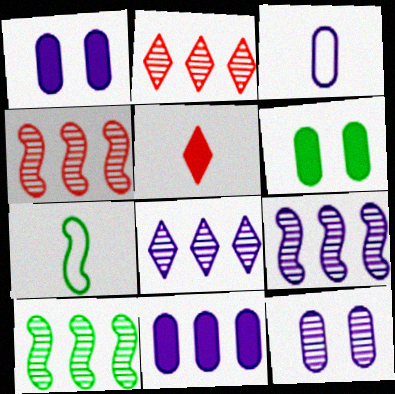[[1, 2, 7], 
[3, 11, 12], 
[4, 9, 10]]